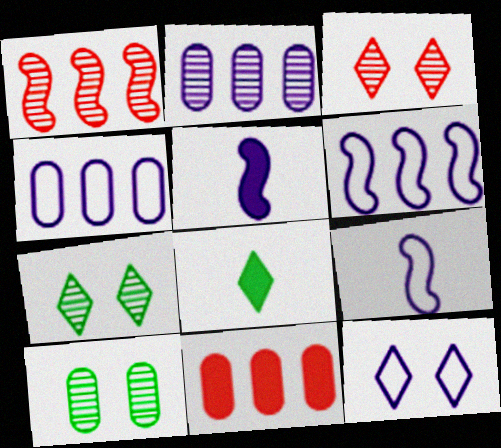[[2, 5, 12], 
[4, 9, 12], 
[7, 9, 11]]